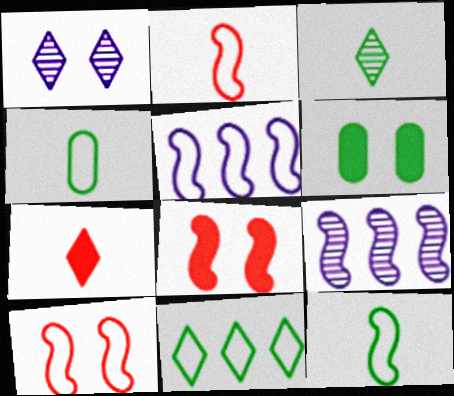[[1, 6, 10], 
[1, 7, 11], 
[5, 10, 12], 
[8, 9, 12]]